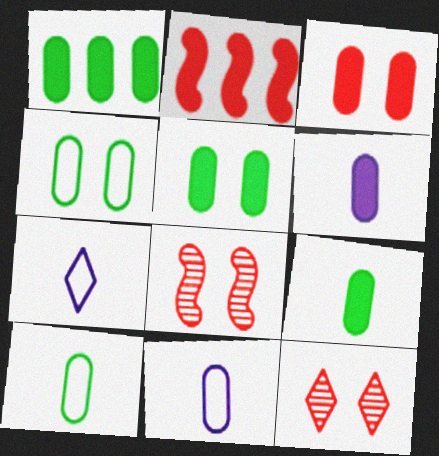[[1, 3, 6], 
[1, 5, 9], 
[1, 7, 8]]